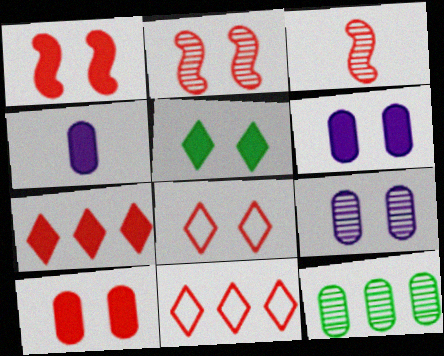[[1, 5, 6], 
[2, 8, 10], 
[3, 10, 11]]